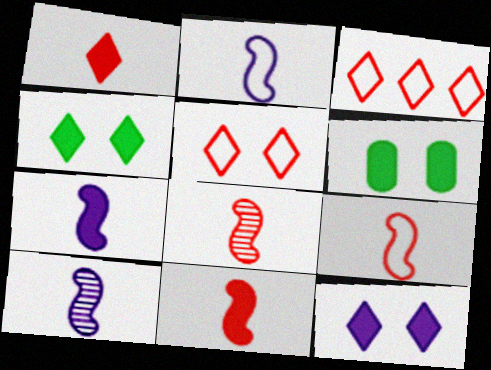[[2, 7, 10], 
[3, 6, 10], 
[8, 9, 11]]